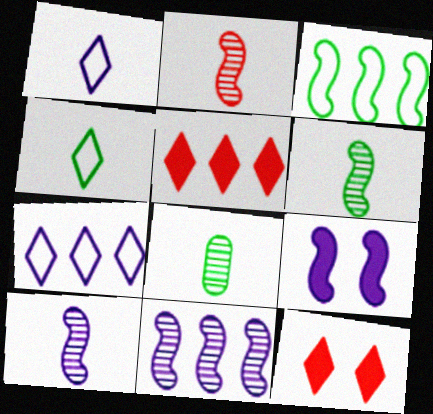[[2, 3, 9], 
[2, 6, 10]]